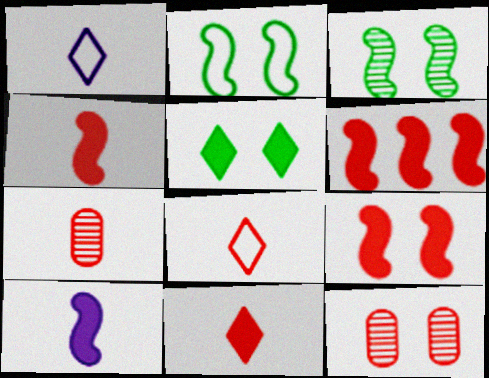[[4, 6, 9], 
[4, 7, 8], 
[6, 8, 12]]